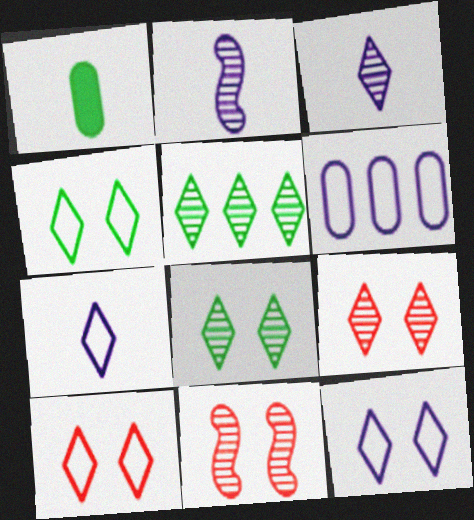[[3, 5, 9], 
[4, 10, 12]]